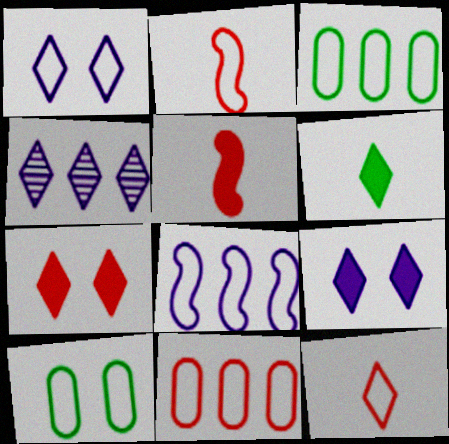[[1, 2, 3], 
[4, 5, 10], 
[8, 10, 12]]